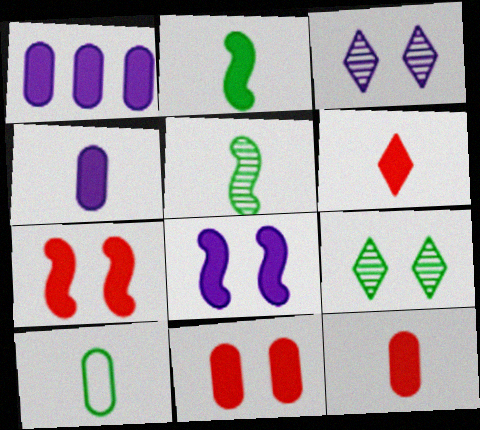[[2, 4, 6]]